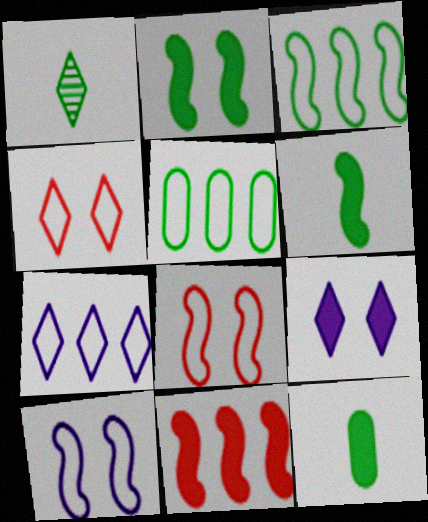[[1, 2, 5], 
[9, 11, 12]]